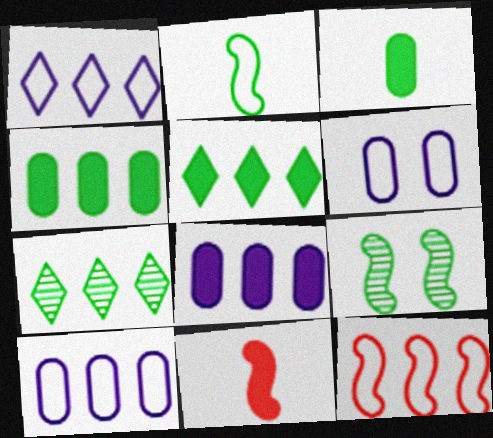[[6, 7, 11], 
[7, 8, 12]]